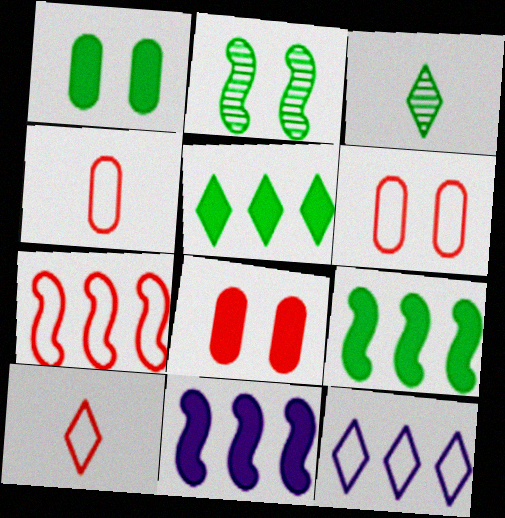[[3, 6, 11], 
[6, 7, 10]]